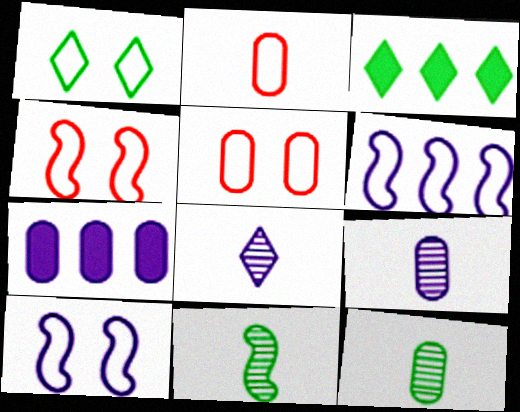[[1, 2, 6], 
[1, 5, 10], 
[3, 4, 9], 
[5, 7, 12], 
[7, 8, 10]]